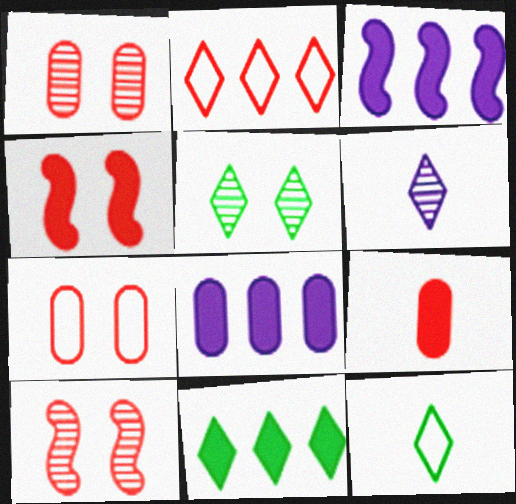[[1, 3, 12], 
[2, 9, 10], 
[5, 11, 12], 
[8, 10, 12]]